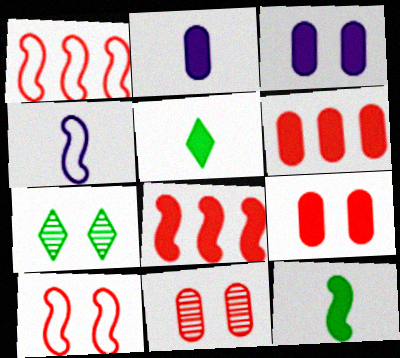[[1, 2, 7], 
[3, 5, 8], 
[3, 7, 10], 
[4, 6, 7]]